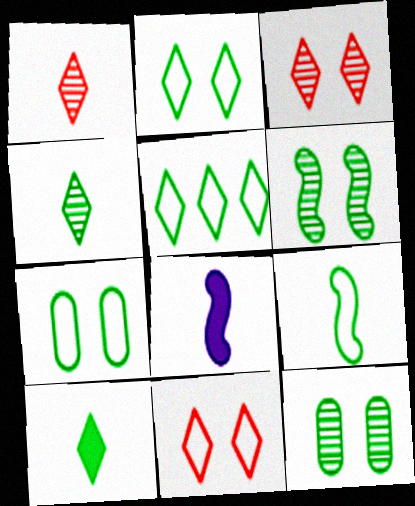[[5, 7, 9]]